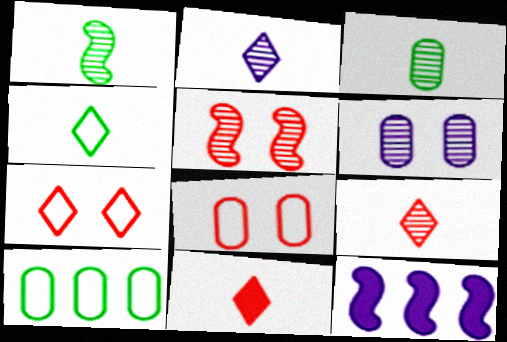[[2, 4, 11], 
[3, 7, 12]]